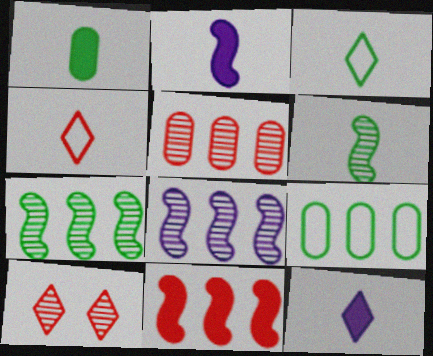[[1, 3, 6], 
[2, 9, 10]]